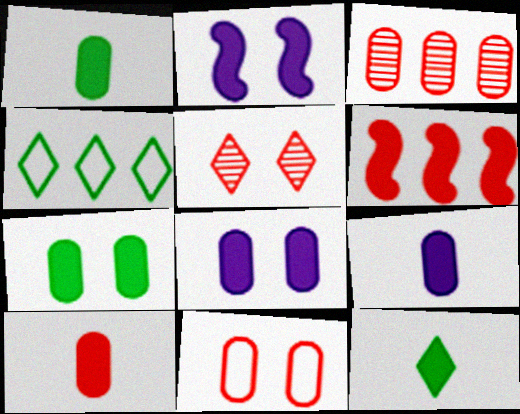[[1, 9, 10], 
[3, 10, 11], 
[6, 8, 12]]